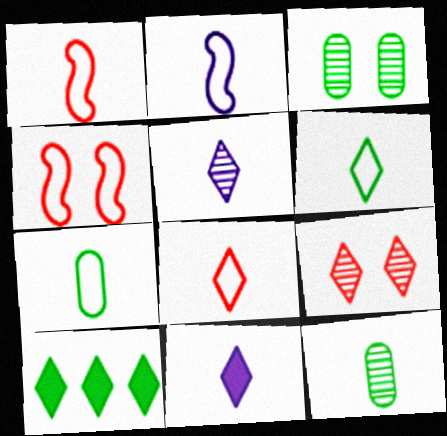[[1, 11, 12], 
[2, 7, 8]]